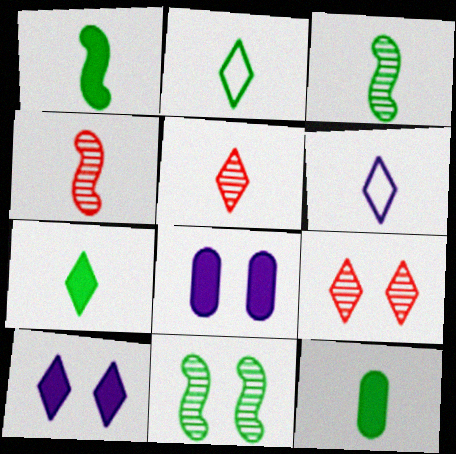[[1, 7, 12], 
[2, 3, 12], 
[4, 6, 12], 
[5, 6, 7]]